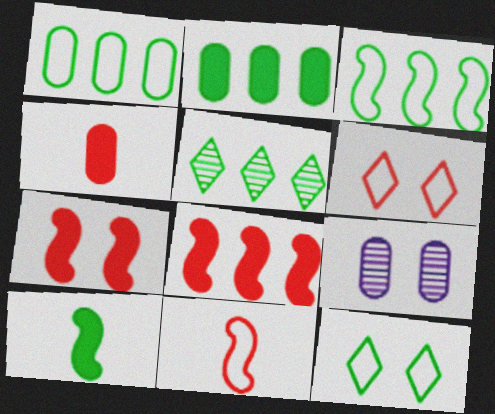[[1, 4, 9], 
[2, 3, 5], 
[7, 9, 12]]